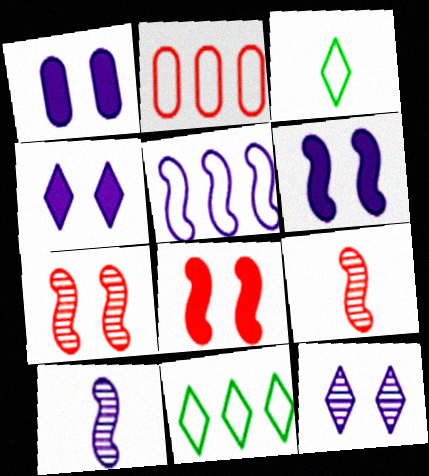[[1, 4, 6], 
[1, 9, 11], 
[2, 5, 11], 
[5, 6, 10]]